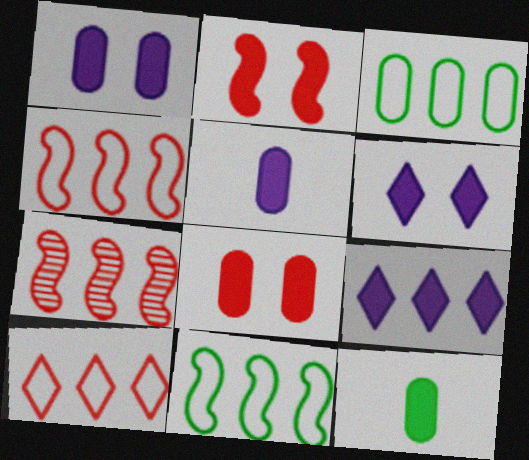[[2, 9, 12], 
[3, 7, 9]]